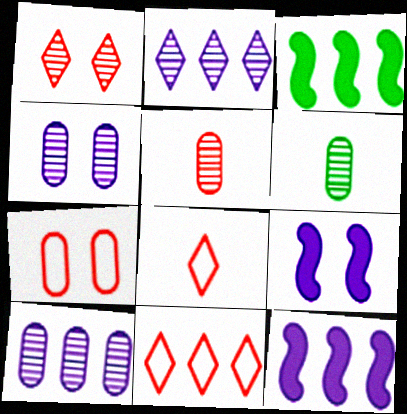[[3, 4, 8], 
[3, 10, 11], 
[6, 9, 11]]